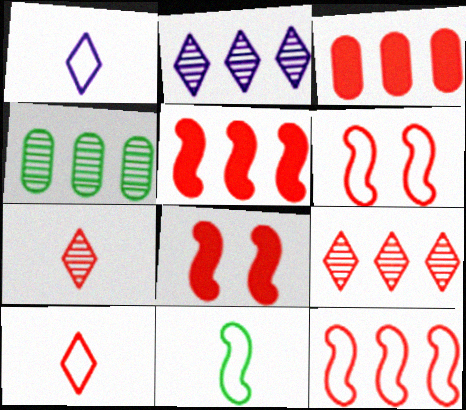[[1, 4, 8], 
[3, 6, 7], 
[3, 9, 12]]